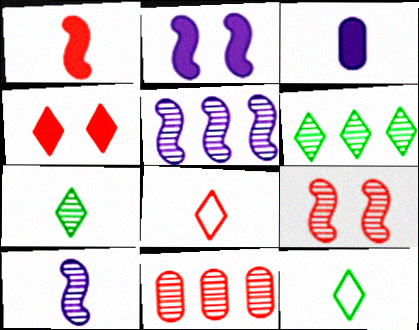[[2, 11, 12], 
[5, 6, 11]]